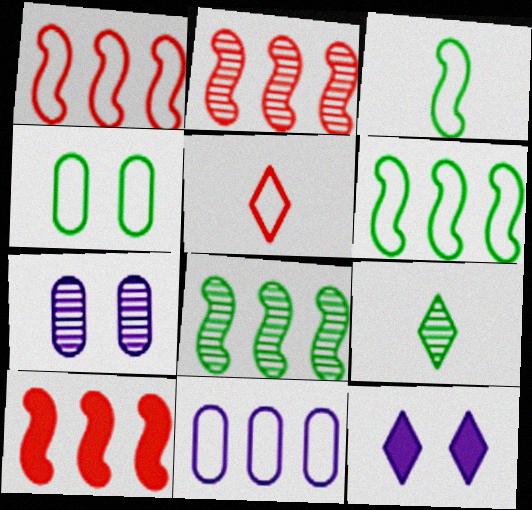[[1, 2, 10], 
[2, 7, 9]]